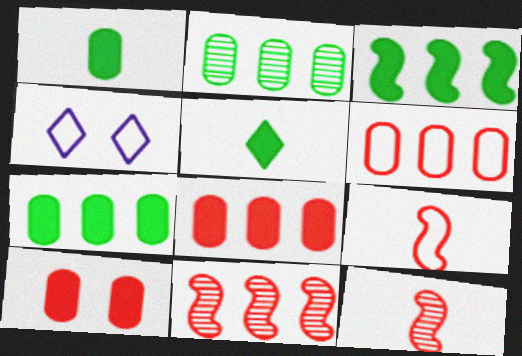[[1, 4, 11], 
[4, 7, 12]]